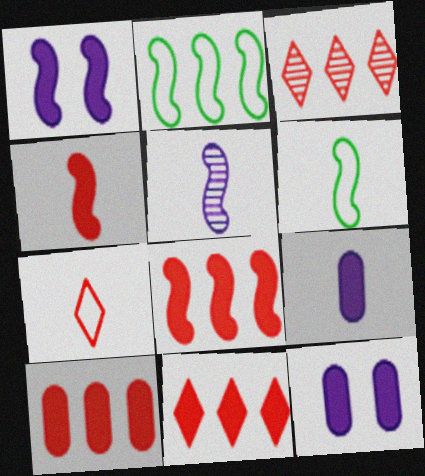[[3, 6, 12], 
[4, 5, 6], 
[8, 10, 11]]